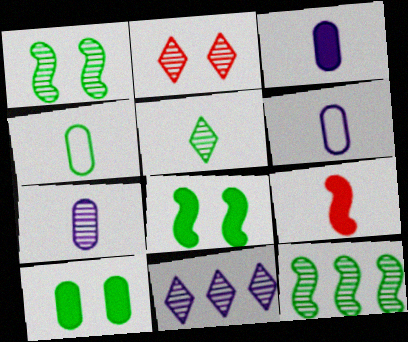[[2, 5, 11], 
[2, 7, 12], 
[3, 6, 7], 
[5, 6, 9]]